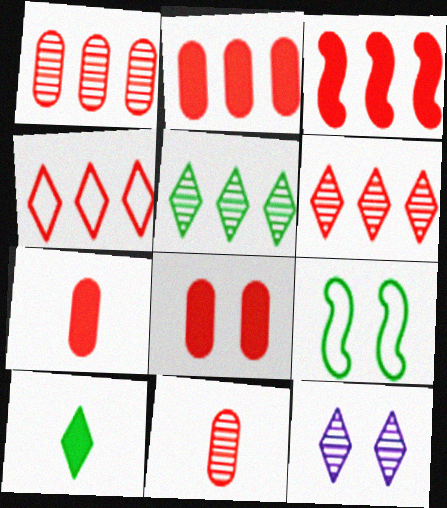[[1, 3, 4], 
[2, 7, 8], 
[4, 10, 12], 
[8, 9, 12]]